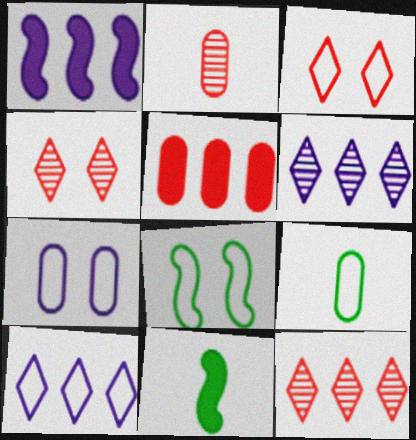[[1, 4, 9], 
[3, 7, 8], 
[7, 11, 12]]